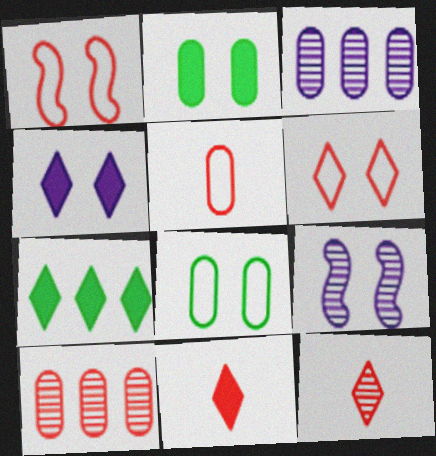[[1, 10, 11], 
[2, 3, 5], 
[2, 6, 9], 
[4, 7, 11], 
[5, 7, 9]]